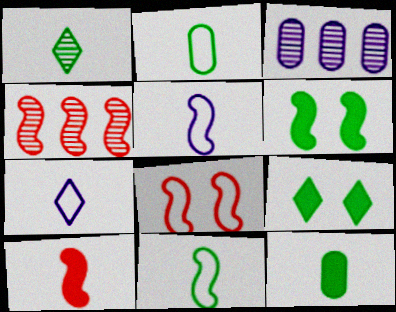[[1, 11, 12], 
[4, 5, 6], 
[4, 8, 10]]